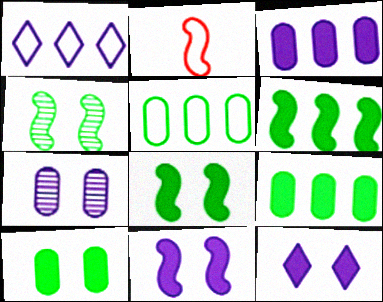[]